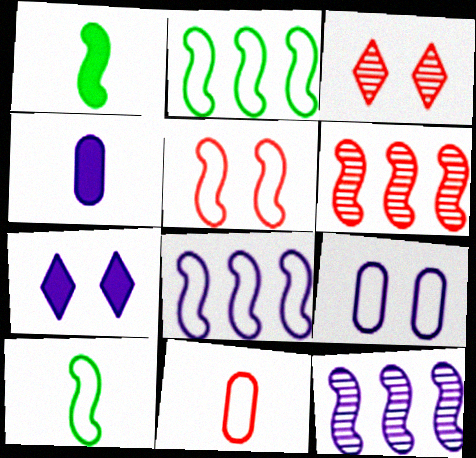[[1, 5, 12], 
[2, 3, 4], 
[5, 8, 10]]